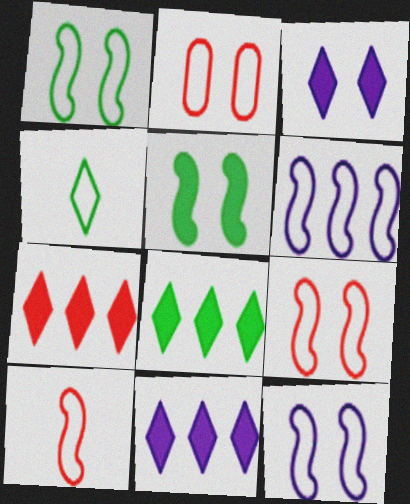[[1, 6, 10], 
[1, 9, 12], 
[2, 4, 6], 
[7, 8, 11]]